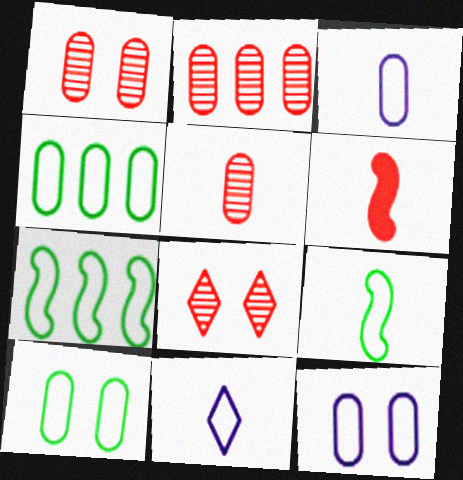[[1, 2, 5]]